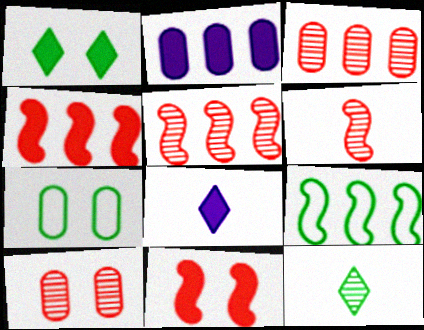[[5, 7, 8], 
[8, 9, 10]]